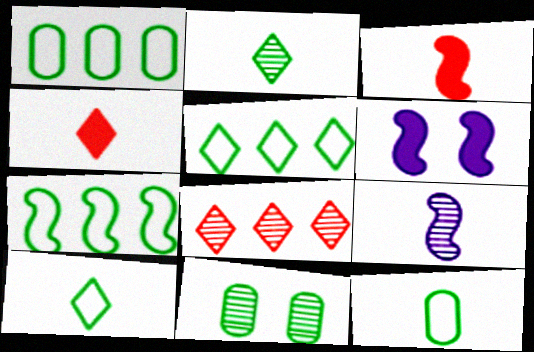[[1, 5, 7], 
[4, 9, 12], 
[6, 8, 12], 
[8, 9, 11]]